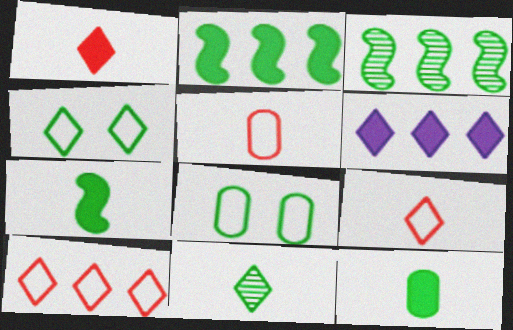[[2, 8, 11], 
[3, 4, 12]]